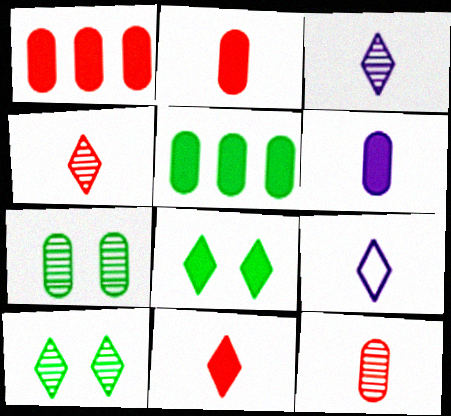[]